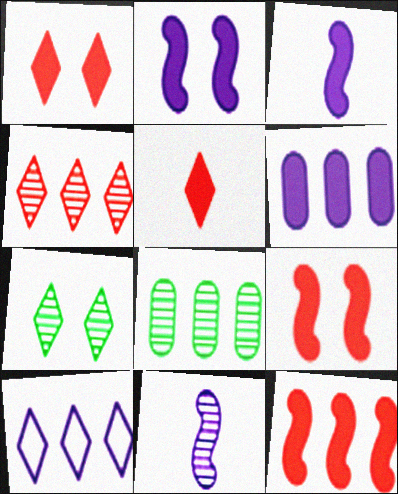[[5, 7, 10], 
[8, 10, 12]]